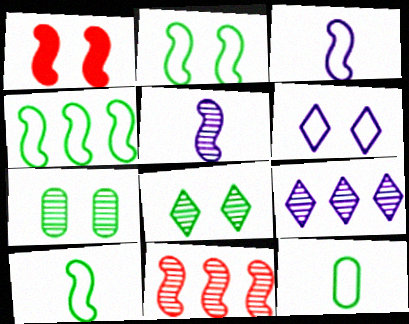[[1, 4, 5], 
[1, 6, 7], 
[1, 9, 12], 
[2, 4, 10]]